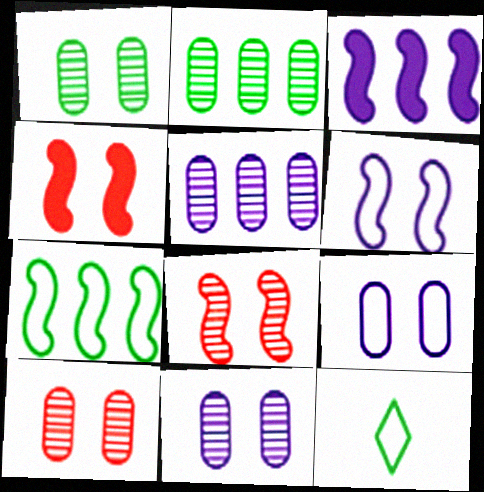[[1, 10, 11], 
[3, 10, 12], 
[4, 5, 12]]